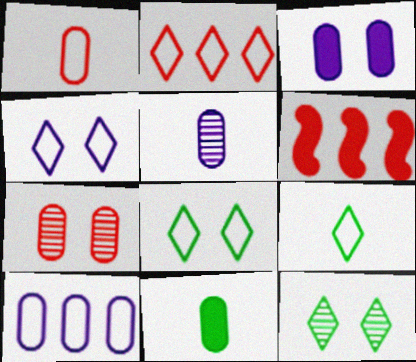[[1, 5, 11], 
[2, 4, 9], 
[3, 5, 10], 
[5, 6, 8], 
[7, 10, 11]]